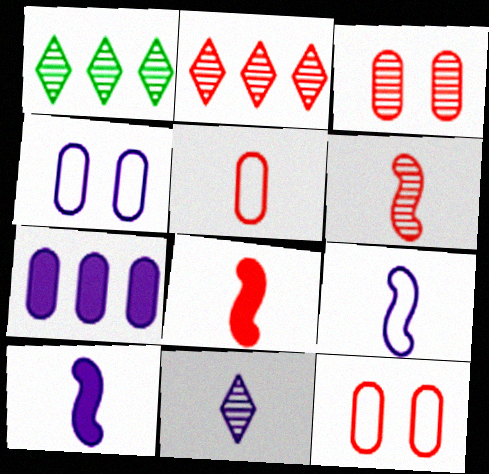[[1, 4, 8], 
[1, 10, 12], 
[2, 3, 6], 
[2, 8, 12]]